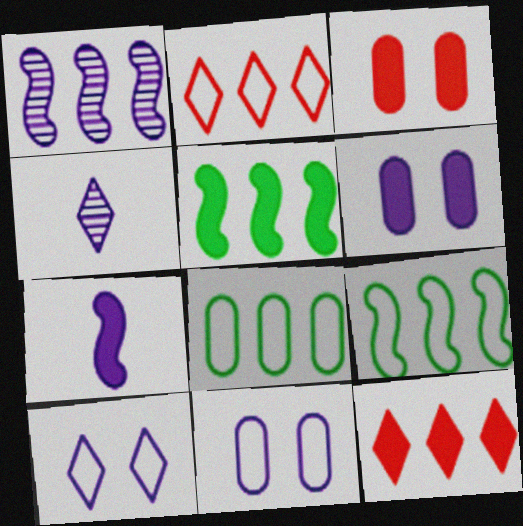[[1, 8, 12], 
[3, 4, 9]]